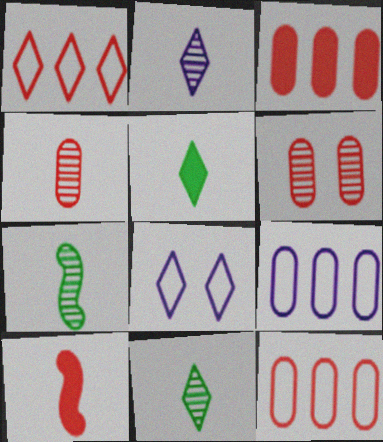[[1, 6, 10], 
[2, 4, 7], 
[3, 7, 8]]